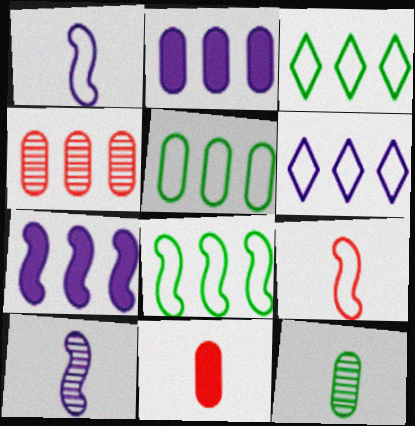[[2, 4, 5], 
[3, 4, 7], 
[3, 5, 8]]